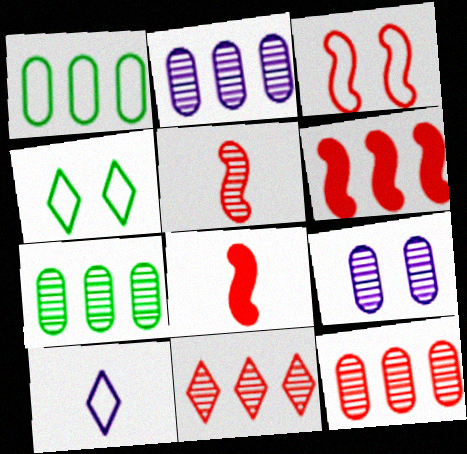[[1, 3, 10], 
[2, 4, 8], 
[2, 7, 12], 
[3, 5, 6]]